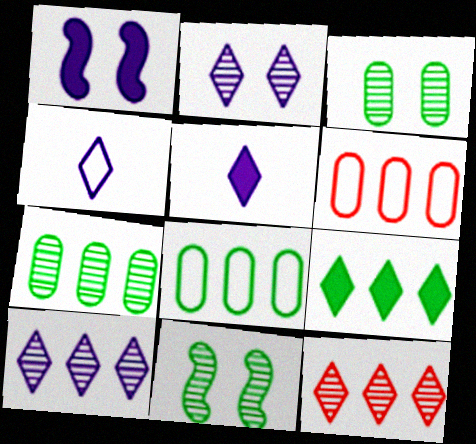[[5, 6, 11]]